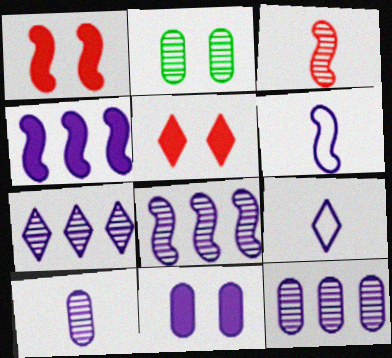[[2, 3, 7], 
[6, 7, 11], 
[7, 8, 12], 
[8, 9, 11]]